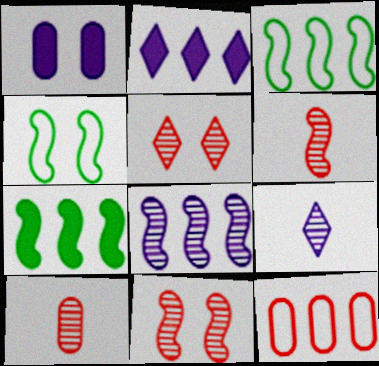[[1, 4, 5], 
[2, 4, 10]]